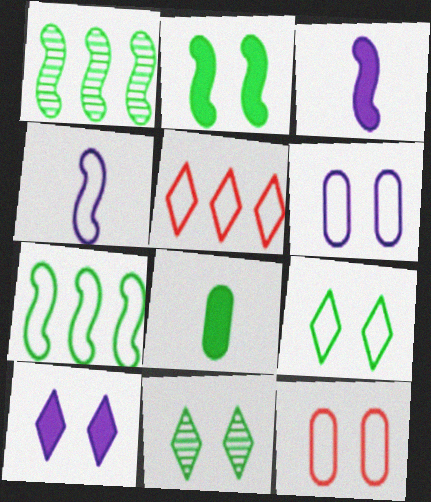[[1, 8, 9], 
[7, 8, 11]]